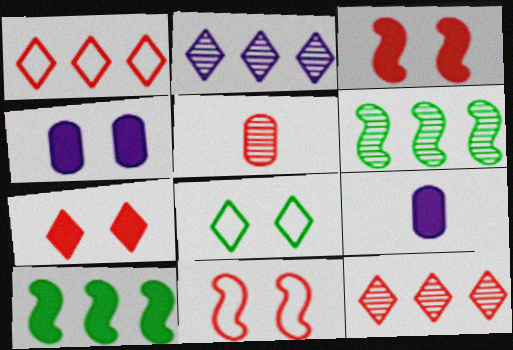[[1, 3, 5], 
[7, 9, 10]]